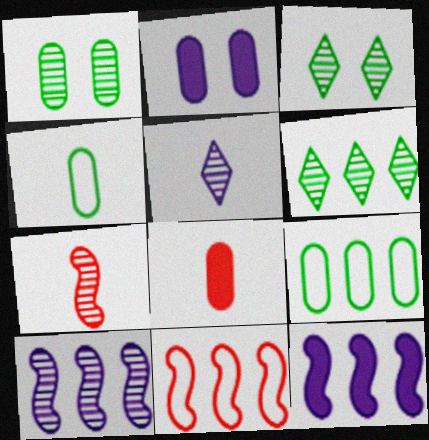[]